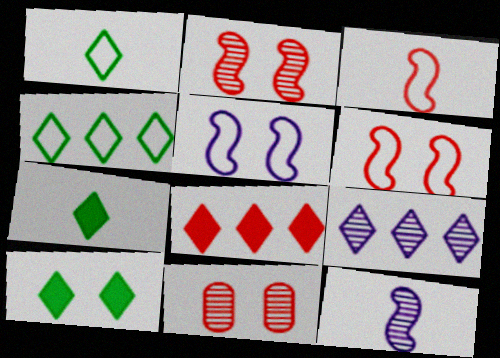[[3, 8, 11], 
[4, 8, 9], 
[5, 10, 11]]